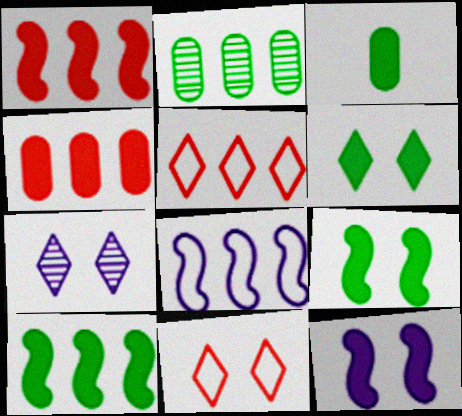[[3, 6, 10], 
[6, 7, 11]]